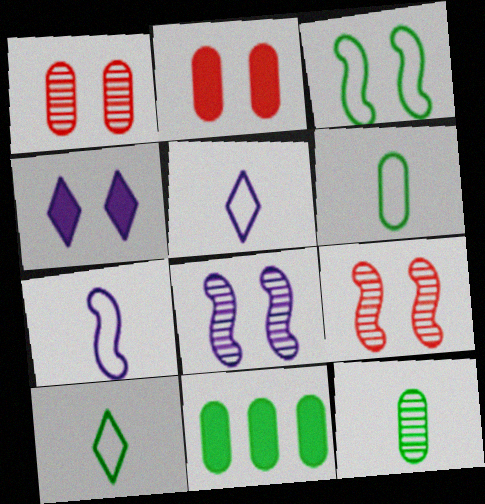[[1, 3, 4], 
[5, 9, 11]]